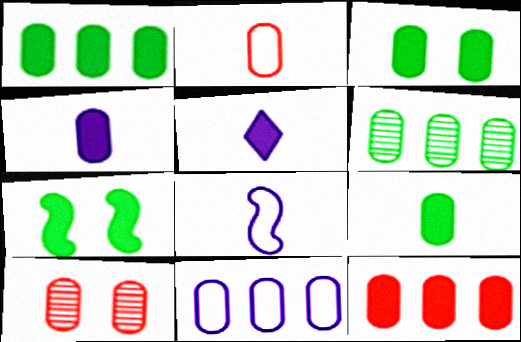[[1, 3, 9], 
[2, 10, 12], 
[3, 4, 12], 
[5, 7, 12], 
[6, 11, 12], 
[9, 10, 11]]